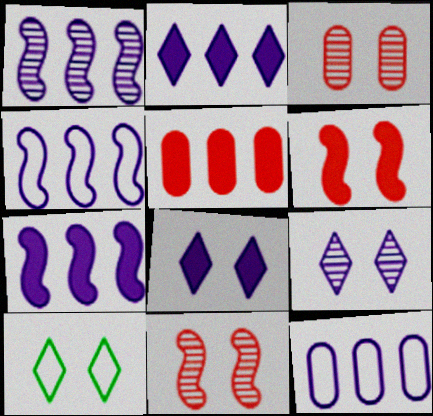[[1, 2, 12], 
[1, 4, 7]]